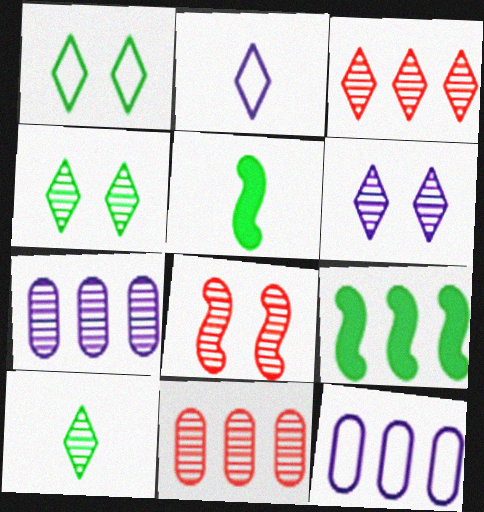[[3, 6, 10], 
[3, 9, 12], 
[7, 8, 10]]